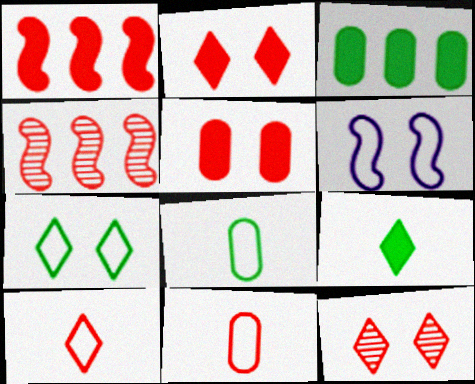[[1, 11, 12], 
[2, 4, 11], 
[4, 5, 10]]